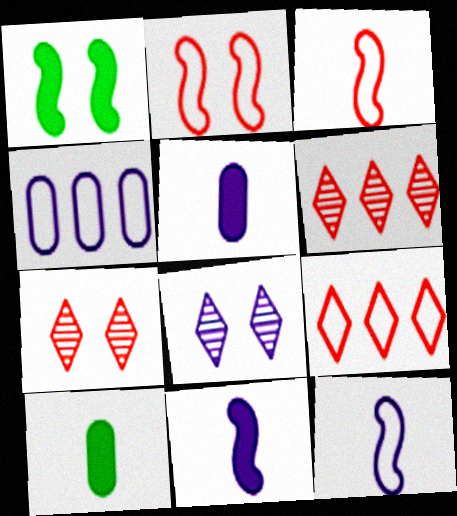[[4, 8, 11]]